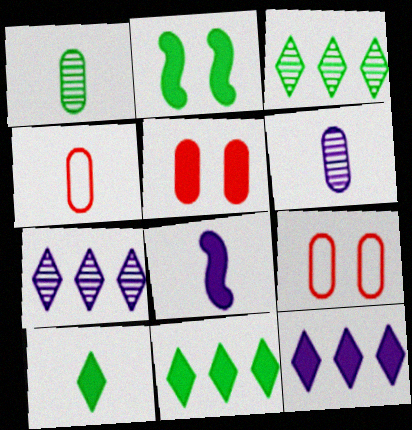[[2, 4, 7], 
[3, 8, 9], 
[5, 8, 11]]